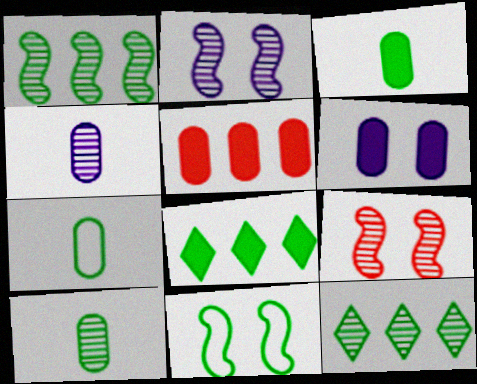[[3, 5, 6], 
[3, 7, 10], 
[3, 11, 12], 
[4, 9, 12], 
[8, 10, 11]]